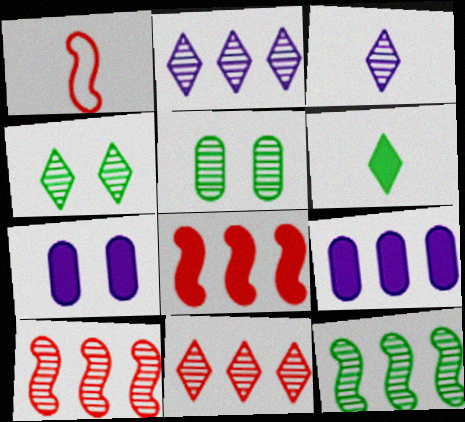[[1, 4, 9], 
[3, 4, 11], 
[3, 5, 10], 
[6, 7, 8]]